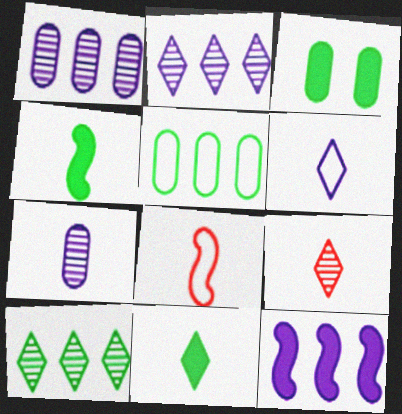[[2, 3, 8], 
[6, 9, 11], 
[7, 8, 11]]